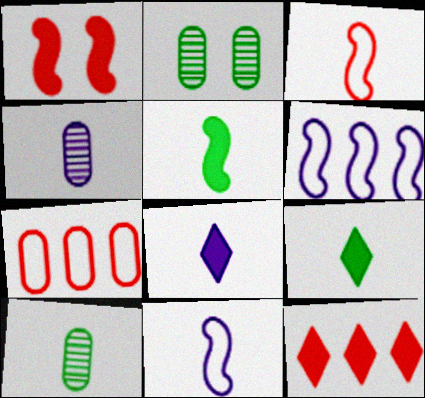[[2, 11, 12], 
[3, 4, 9], 
[3, 8, 10], 
[4, 8, 11]]